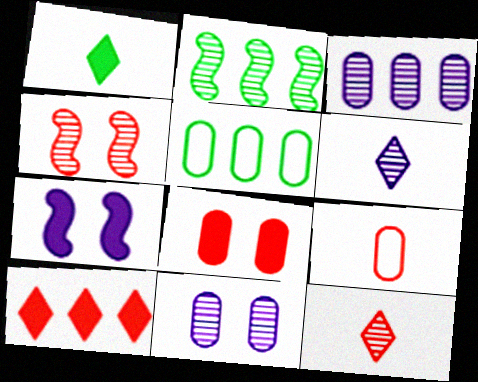[[2, 11, 12], 
[4, 9, 10], 
[5, 7, 12]]